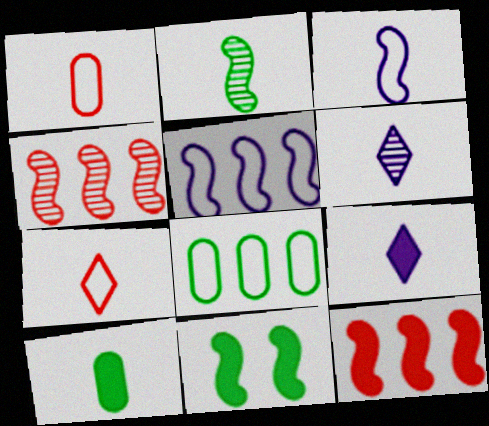[[1, 2, 9], 
[3, 4, 11]]